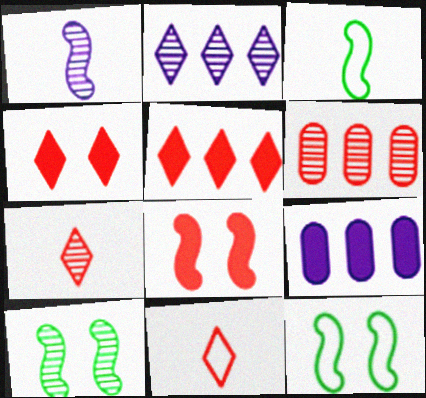[[6, 8, 11], 
[7, 9, 12], 
[9, 10, 11]]